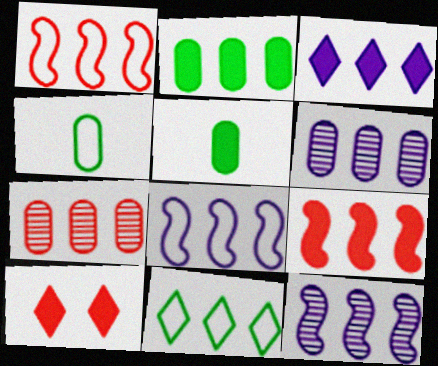[[2, 3, 9], 
[3, 6, 8], 
[4, 10, 12], 
[6, 9, 11]]